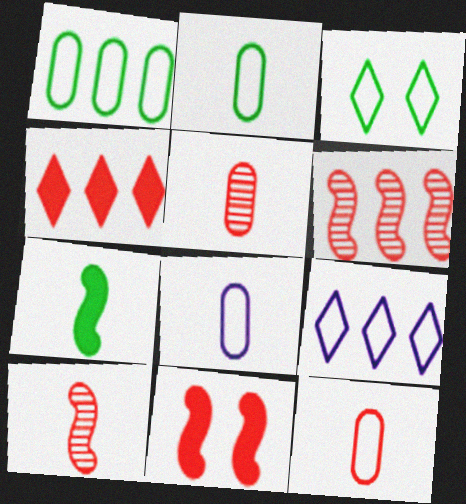[[2, 8, 12]]